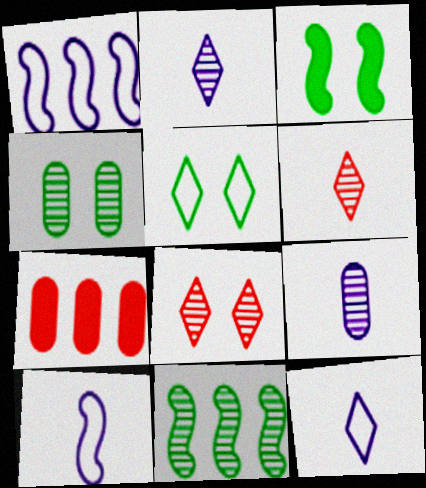[[3, 4, 5], 
[8, 9, 11]]